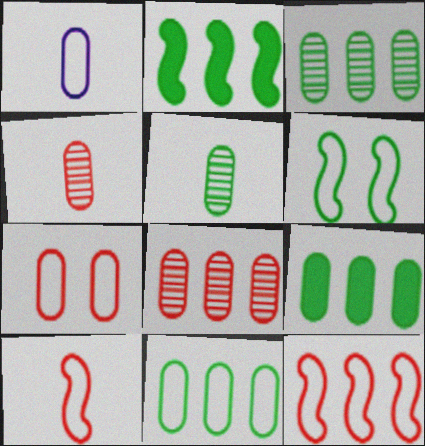[[1, 7, 11], 
[3, 9, 11]]